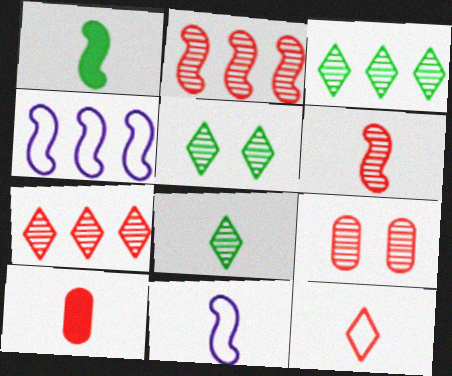[[1, 6, 11], 
[3, 5, 8], 
[4, 5, 10], 
[6, 7, 9], 
[6, 10, 12], 
[8, 10, 11]]